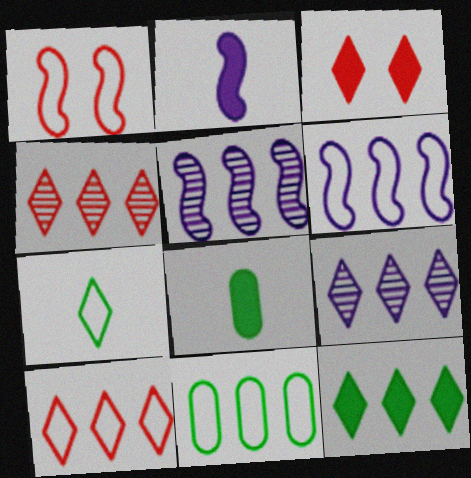[[1, 8, 9], 
[3, 7, 9], 
[6, 10, 11], 
[9, 10, 12]]